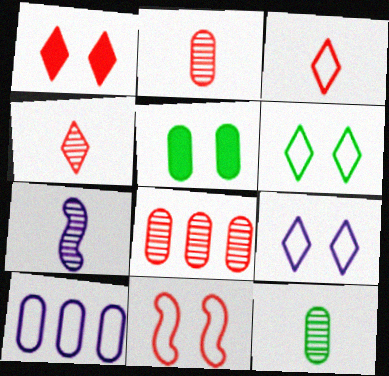[[2, 5, 10], 
[4, 7, 12]]